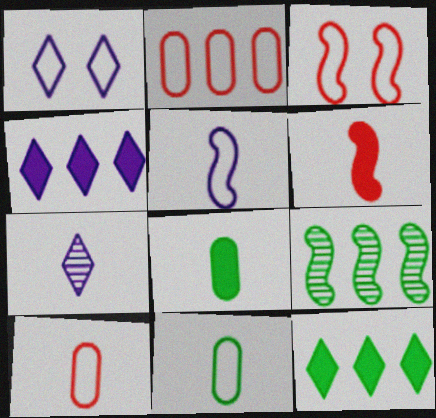[[1, 4, 7], 
[2, 4, 9], 
[6, 7, 11]]